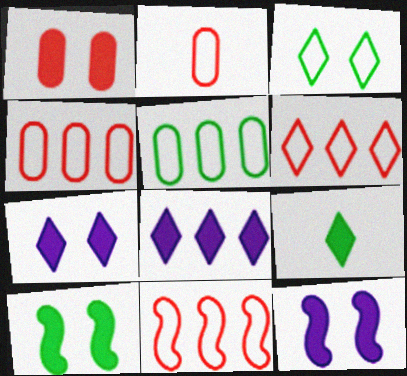[[1, 7, 10], 
[4, 6, 11]]